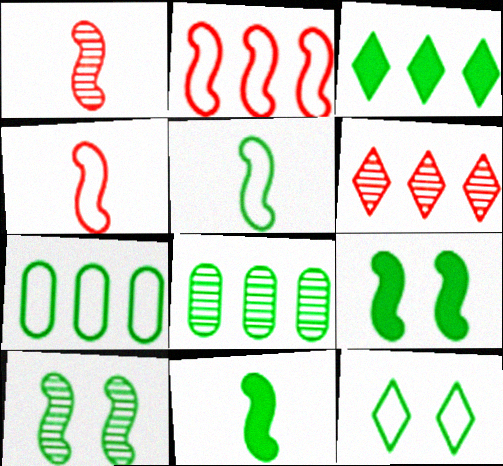[[5, 7, 12], 
[8, 11, 12]]